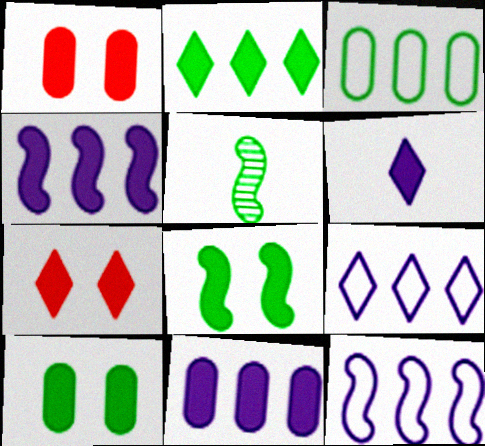[[1, 5, 9], 
[2, 6, 7]]